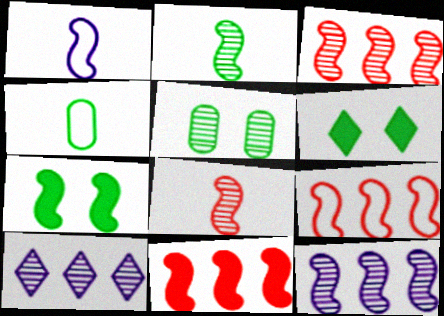[[1, 3, 7], 
[3, 9, 11], 
[5, 8, 10]]